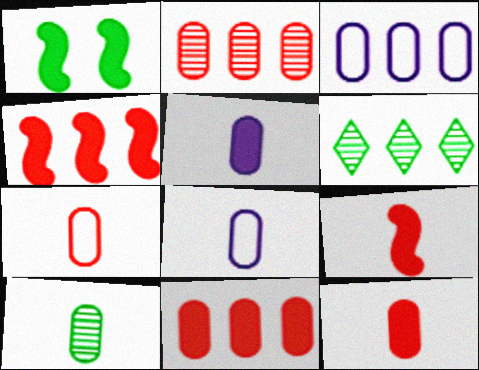[[3, 4, 6], 
[5, 7, 10], 
[8, 10, 12]]